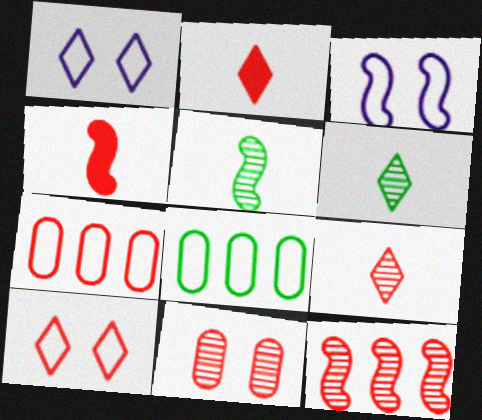[[9, 11, 12]]